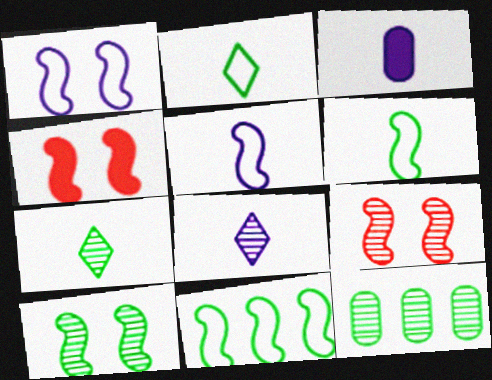[[1, 4, 10], 
[3, 5, 8], 
[7, 10, 12], 
[8, 9, 12]]